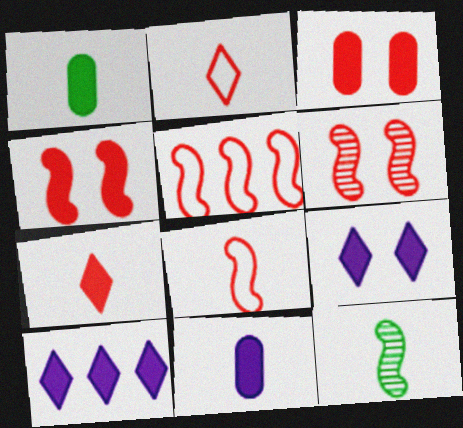[[1, 4, 10], 
[2, 11, 12]]